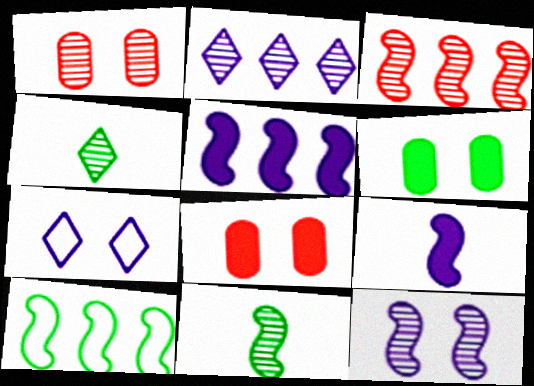[[1, 2, 11], 
[3, 5, 10], 
[3, 11, 12], 
[4, 6, 10]]